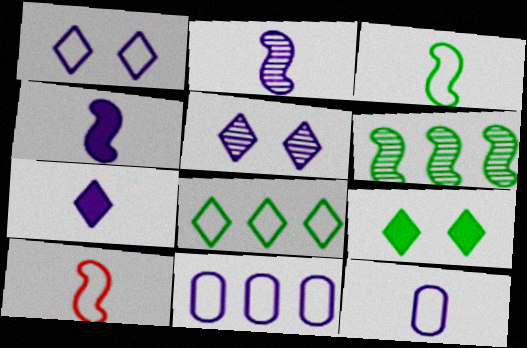[[2, 7, 12], 
[4, 5, 11]]